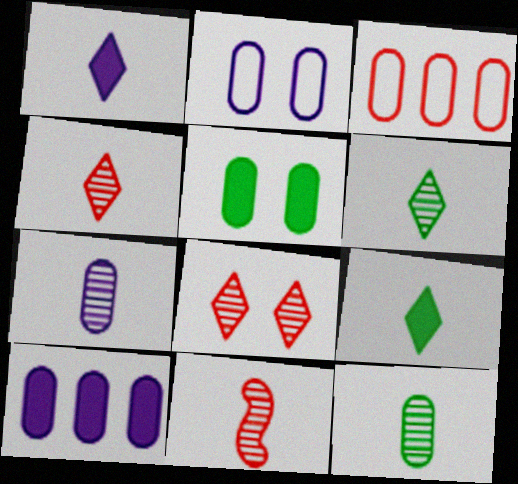[[2, 7, 10], 
[3, 5, 7], 
[6, 7, 11]]